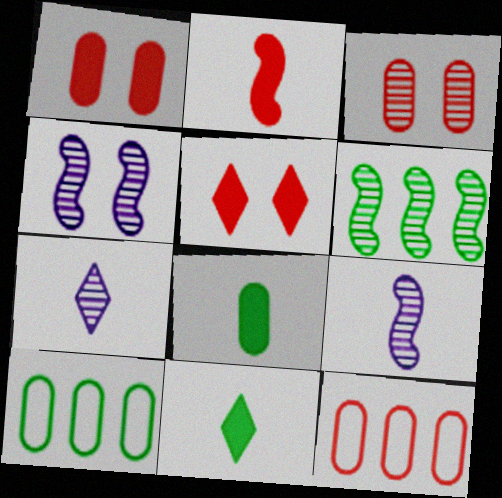[[3, 6, 7], 
[4, 11, 12], 
[5, 9, 10]]